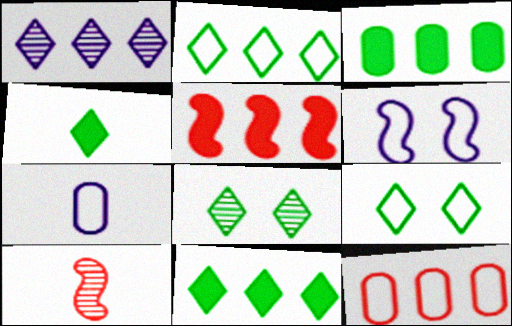[[2, 4, 8], 
[4, 7, 10], 
[5, 7, 8]]